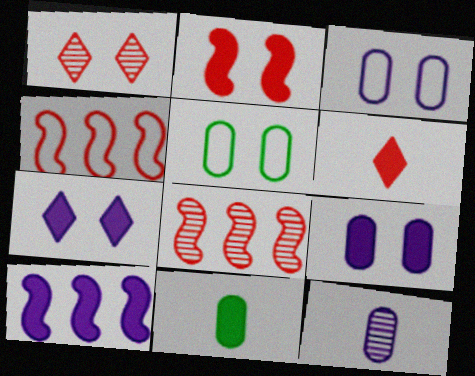[]